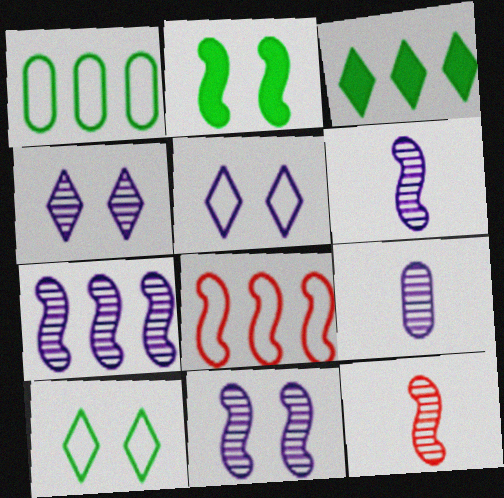[[2, 6, 8], 
[4, 7, 9], 
[6, 7, 11]]